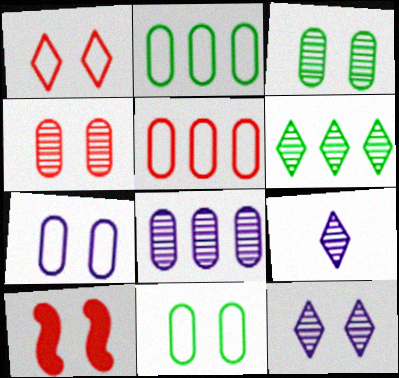[[1, 4, 10], 
[2, 9, 10], 
[10, 11, 12]]